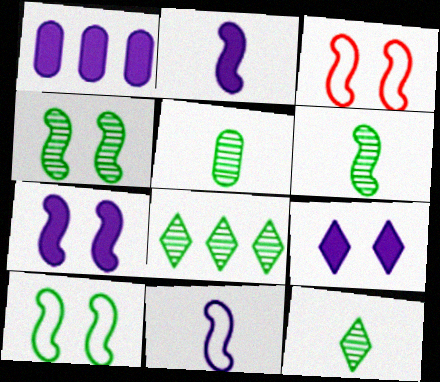[[1, 2, 9], 
[1, 3, 12], 
[3, 4, 7], 
[4, 5, 8], 
[5, 6, 12]]